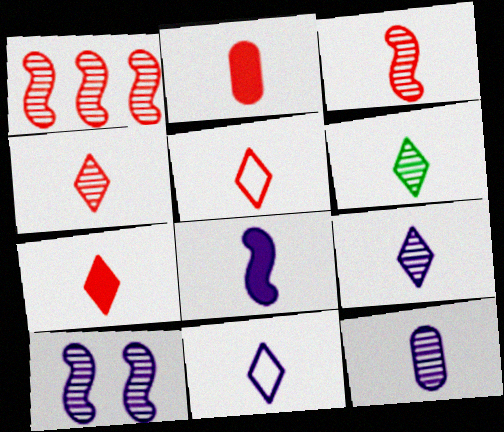[[2, 3, 5], 
[3, 6, 12], 
[4, 5, 7], 
[4, 6, 9], 
[6, 7, 11], 
[8, 11, 12]]